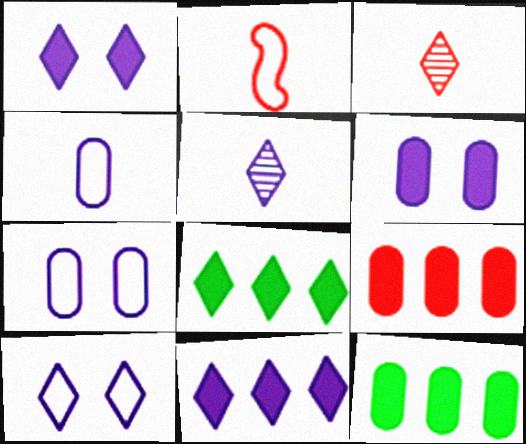[[3, 8, 10], 
[5, 10, 11]]